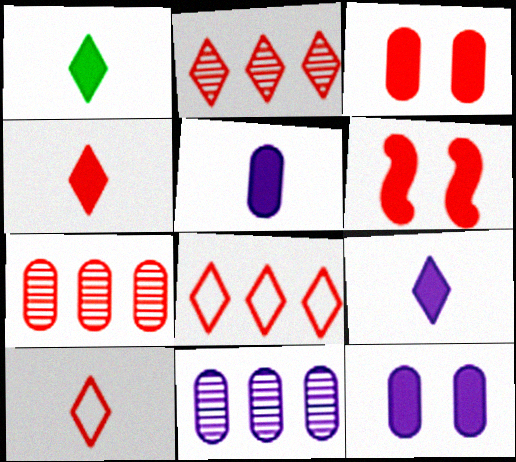[[1, 4, 9], 
[6, 7, 10]]